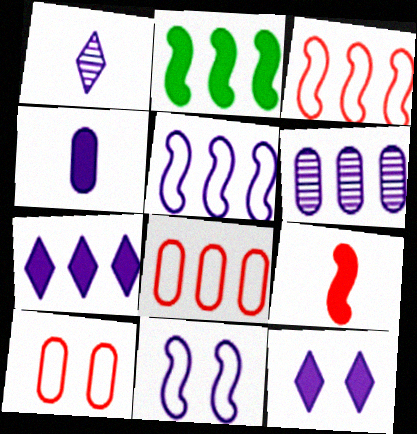[[1, 2, 10], 
[5, 6, 7]]